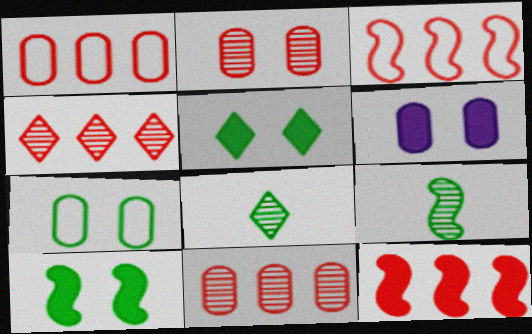[[1, 4, 12], 
[2, 6, 7], 
[3, 6, 8]]